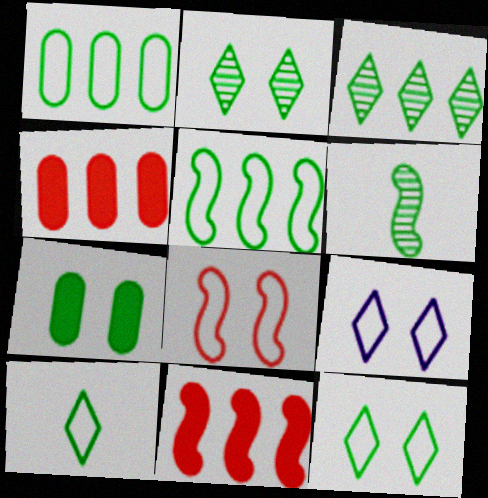[[4, 6, 9]]